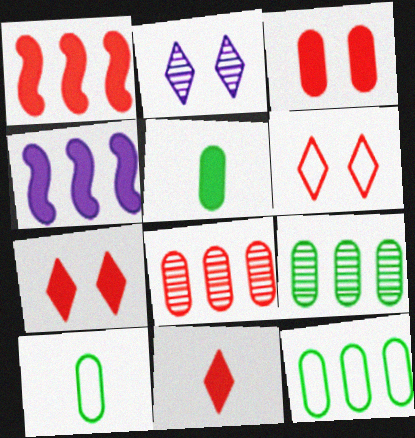[[1, 2, 10], 
[1, 3, 11], 
[4, 5, 7]]